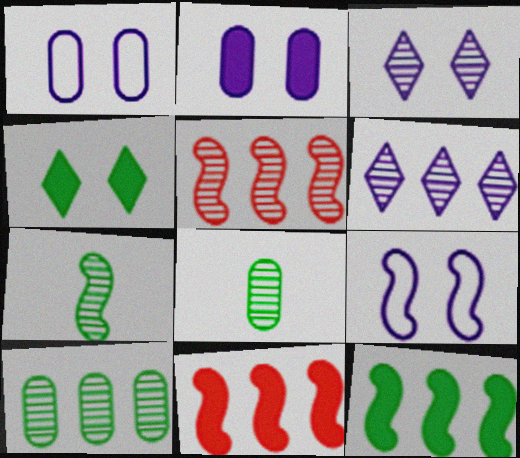[[2, 3, 9], 
[3, 5, 8], 
[5, 6, 10], 
[7, 9, 11]]